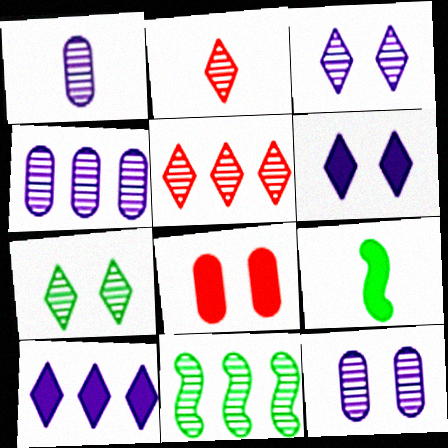[[1, 4, 12], 
[2, 11, 12], 
[4, 5, 11], 
[8, 9, 10]]